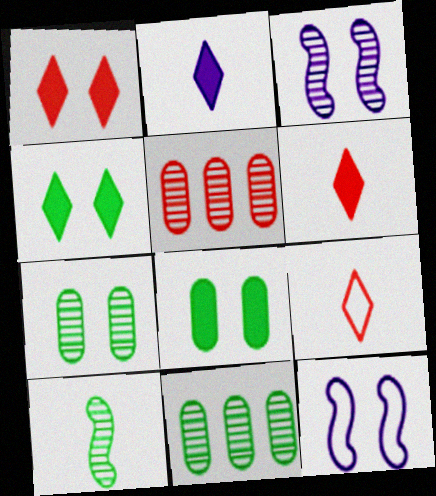[[1, 7, 12], 
[6, 11, 12]]